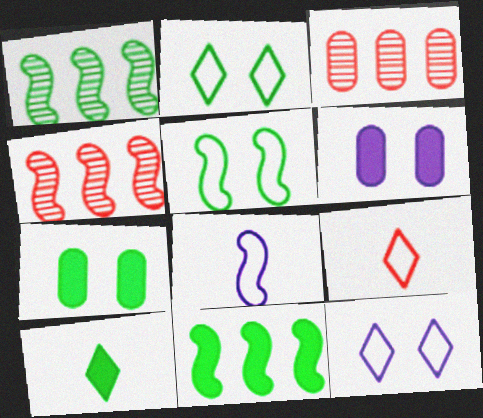[[1, 6, 9], 
[7, 10, 11]]